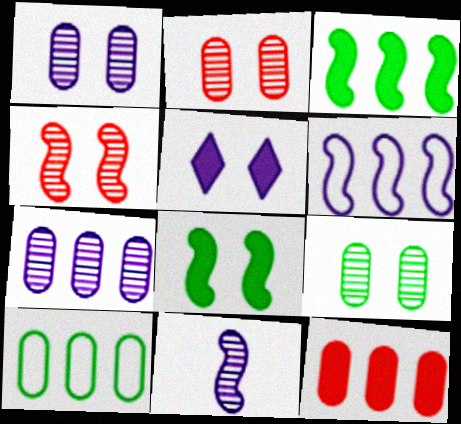[[1, 2, 9], 
[7, 10, 12]]